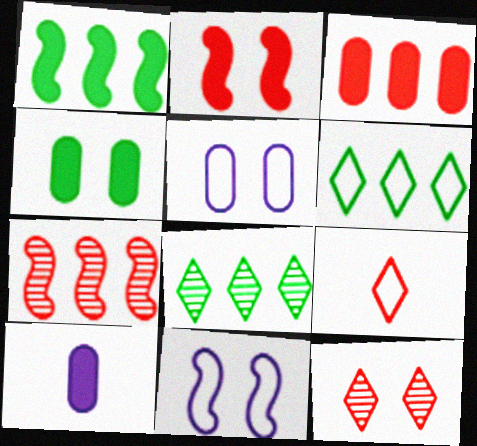[[3, 4, 10], 
[4, 11, 12]]